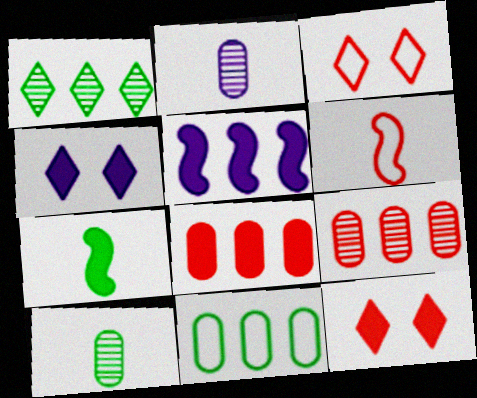[[3, 5, 10], 
[4, 7, 8], 
[6, 9, 12]]